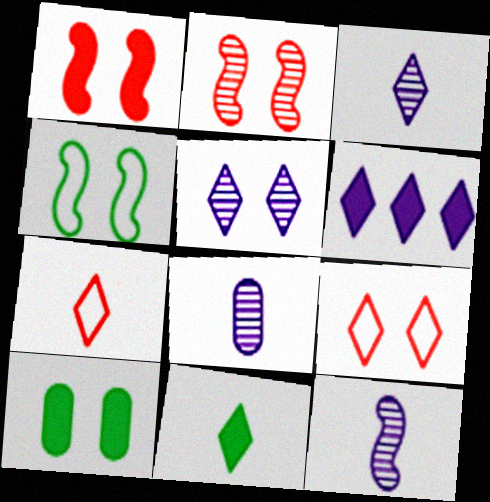[[3, 7, 11], 
[3, 8, 12]]